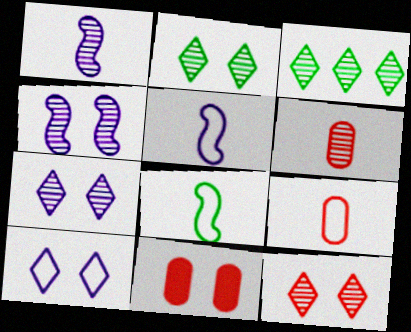[[2, 7, 12], 
[3, 4, 6], 
[3, 5, 11]]